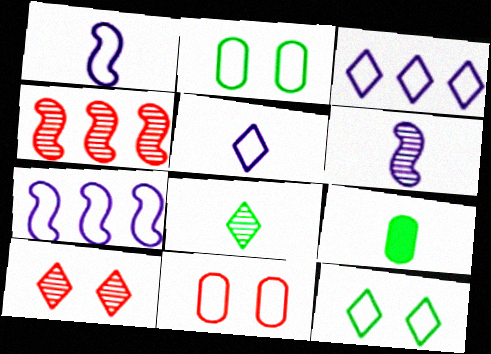[[7, 9, 10]]